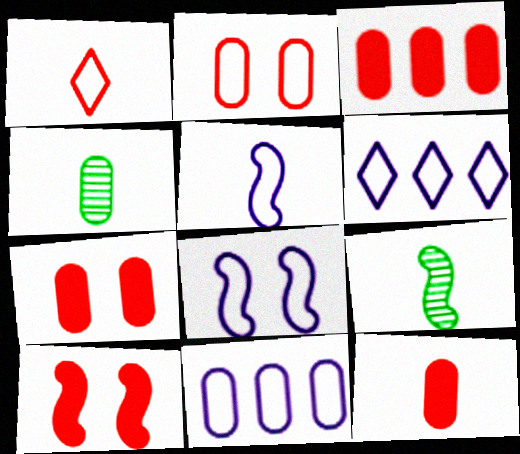[[3, 7, 12], 
[4, 6, 10], 
[4, 7, 11], 
[6, 7, 9]]